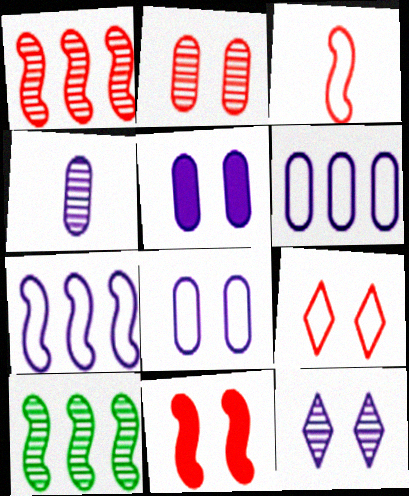[[1, 3, 11], 
[2, 9, 11], 
[4, 5, 6]]